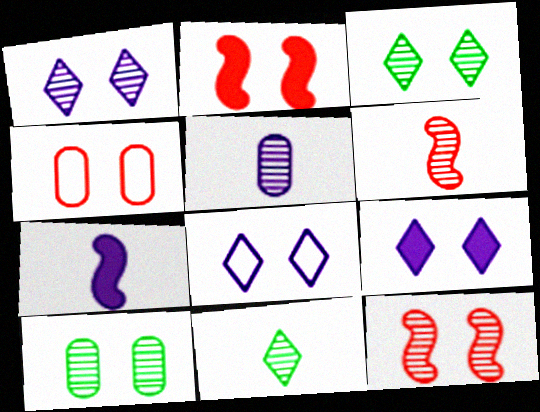[[1, 8, 9], 
[1, 10, 12], 
[2, 8, 10], 
[5, 6, 11]]